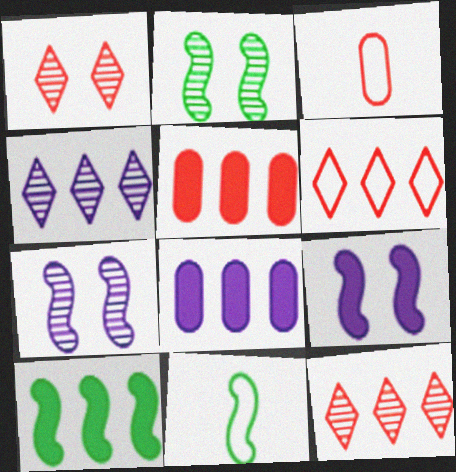[[1, 8, 11], 
[2, 10, 11]]